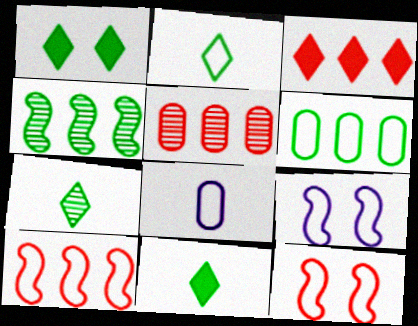[[2, 7, 11], 
[3, 5, 10], 
[5, 9, 11]]